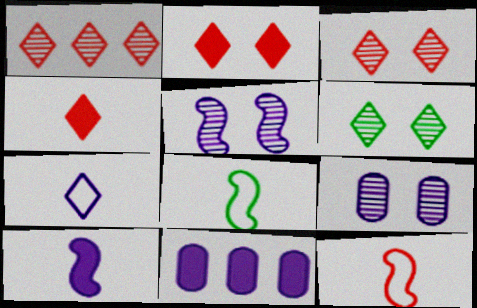[[3, 8, 11], 
[5, 7, 11], 
[6, 11, 12]]